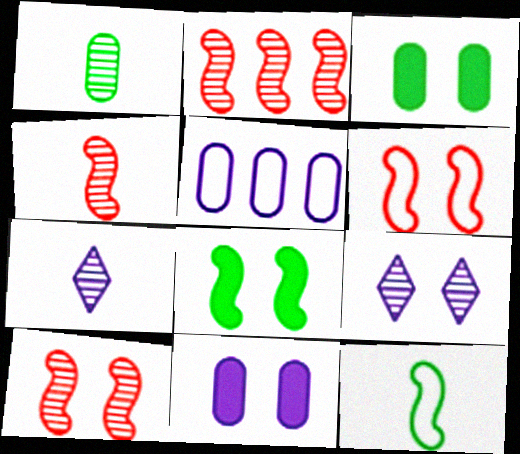[[1, 2, 9], 
[1, 4, 7], 
[2, 4, 10], 
[3, 6, 9]]